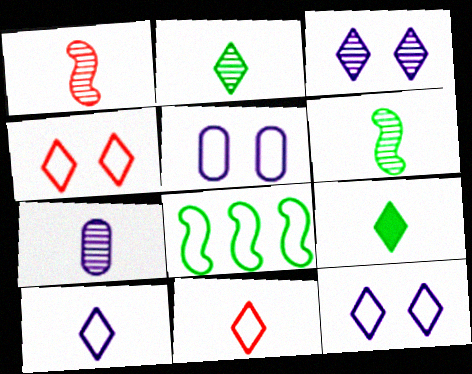[[1, 2, 7], 
[5, 8, 11]]